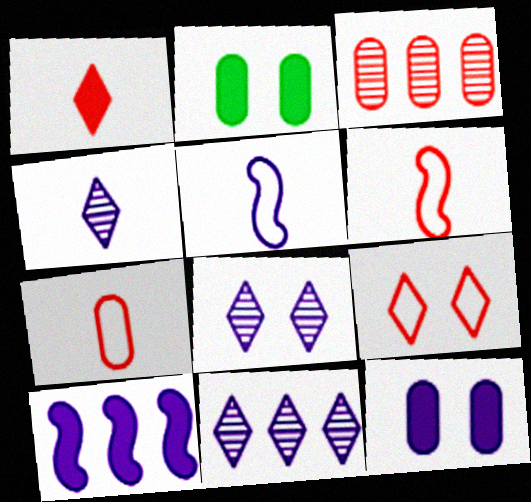[[1, 2, 10], 
[2, 6, 11], 
[4, 8, 11], 
[5, 11, 12]]